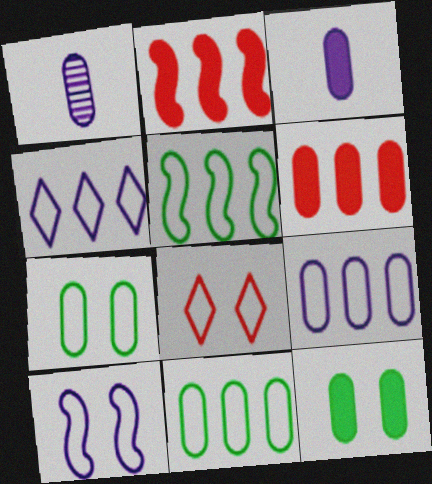[[1, 6, 7], 
[3, 6, 12], 
[7, 8, 10]]